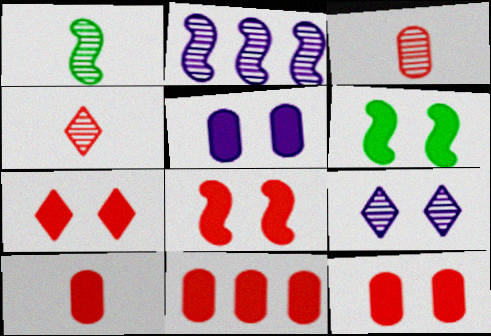[[5, 6, 7], 
[7, 8, 12], 
[10, 11, 12]]